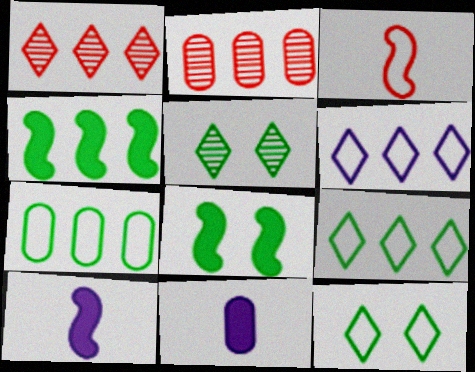[[2, 4, 6], 
[2, 10, 12]]